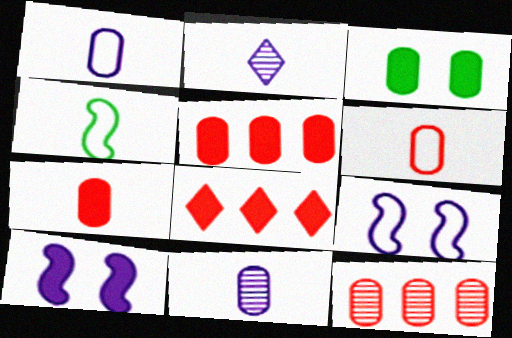[[1, 3, 12], 
[2, 4, 7]]